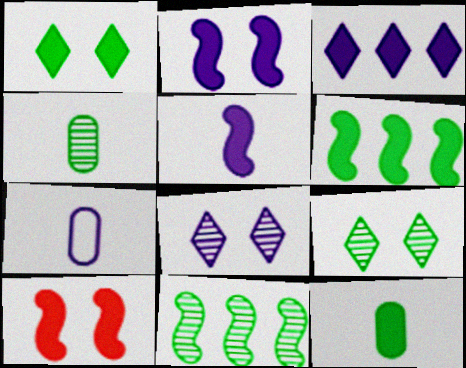[[1, 6, 12], 
[3, 10, 12], 
[4, 9, 11], 
[5, 6, 10]]